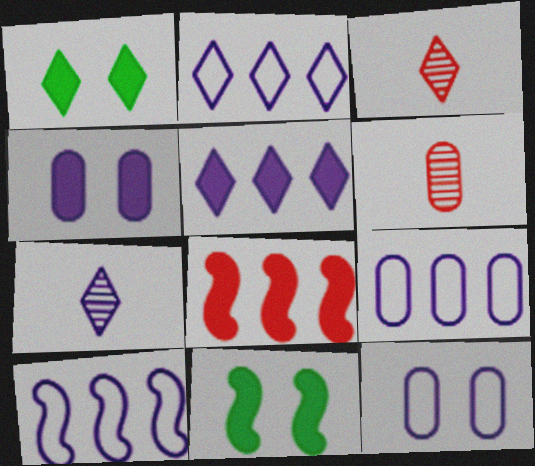[[1, 2, 3], 
[1, 6, 10], 
[2, 6, 11], 
[2, 9, 10], 
[3, 9, 11], 
[4, 7, 10]]